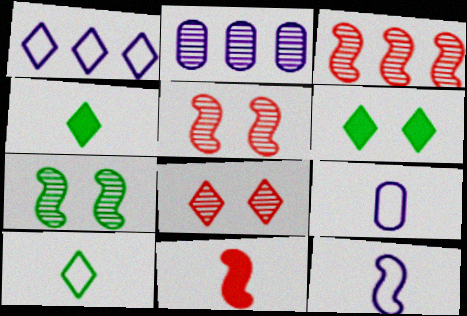[[1, 4, 8], 
[3, 6, 9]]